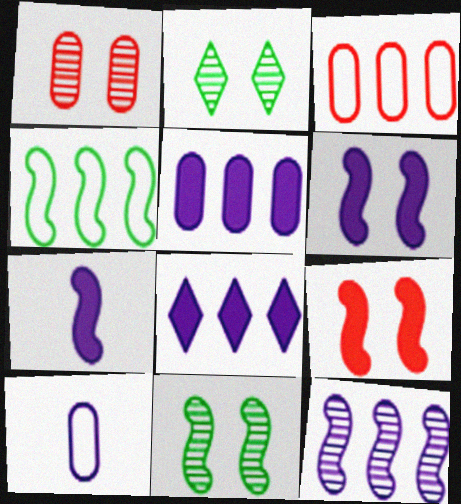[[2, 3, 7]]